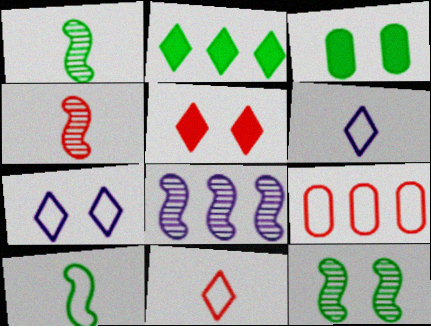[[2, 8, 9], 
[3, 8, 11], 
[4, 5, 9], 
[4, 8, 12], 
[7, 9, 10]]